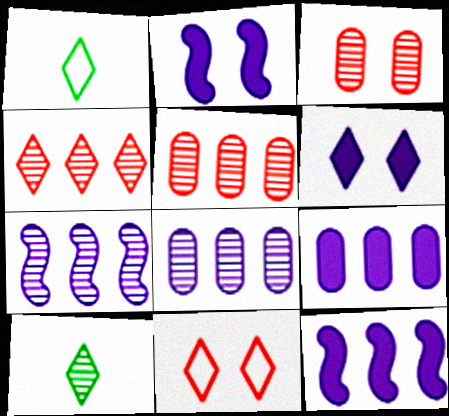[[1, 2, 5], 
[1, 3, 12], 
[1, 4, 6], 
[3, 7, 10]]